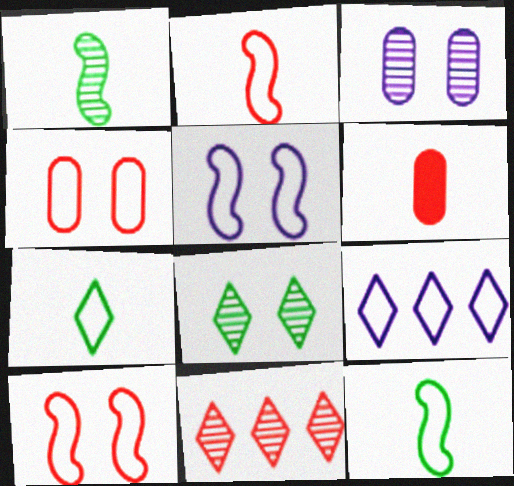[[1, 3, 11], 
[4, 9, 12], 
[6, 10, 11]]